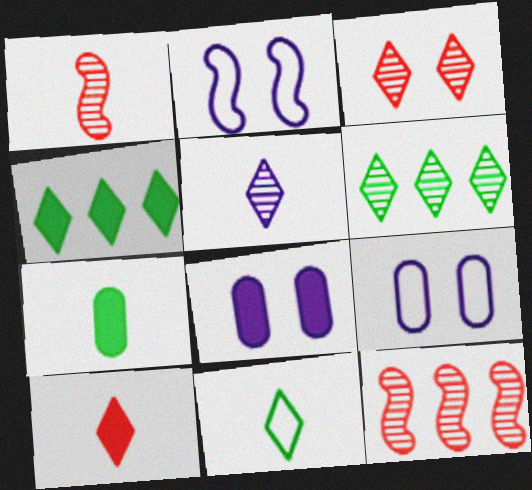[[1, 4, 9], 
[3, 5, 6], 
[5, 10, 11], 
[8, 11, 12]]